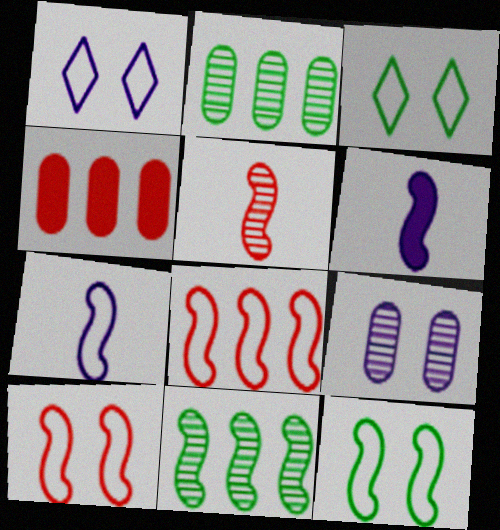[[6, 10, 11], 
[7, 8, 12]]